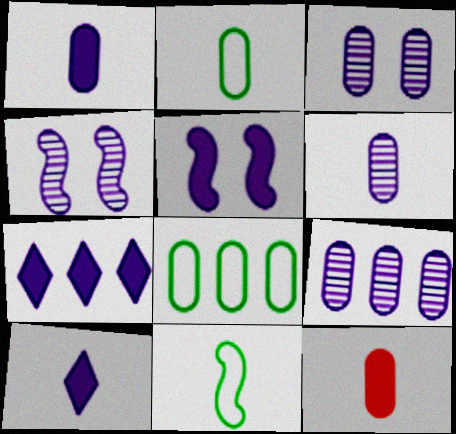[[1, 5, 7], 
[2, 6, 12], 
[3, 6, 9], 
[3, 8, 12]]